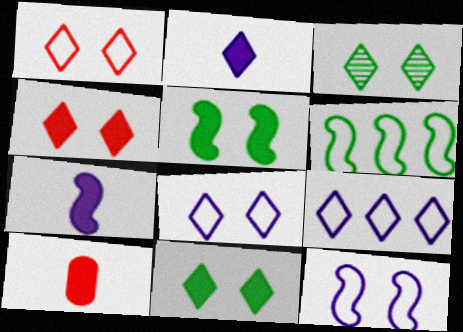[[3, 4, 8]]